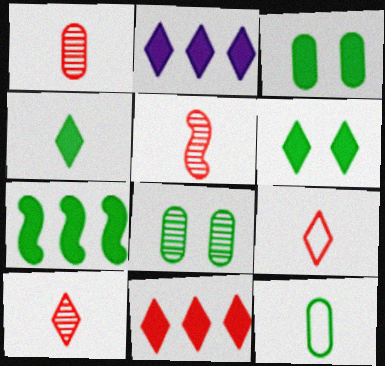[[1, 5, 10], 
[3, 4, 7]]